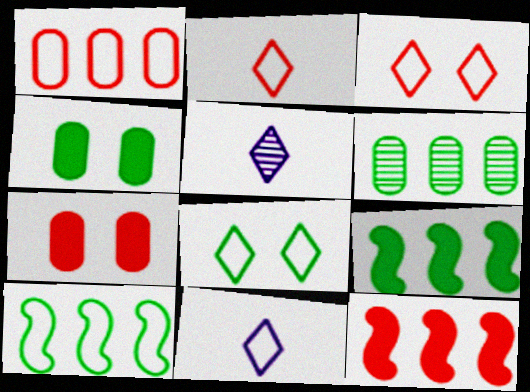[[5, 7, 10]]